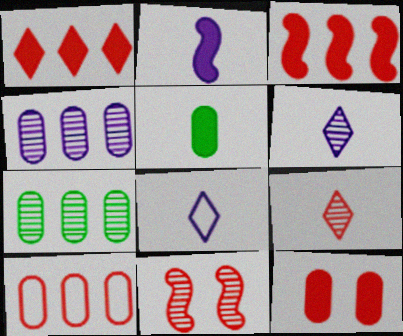[[6, 7, 11]]